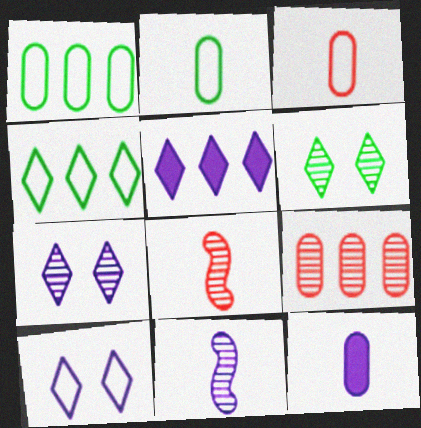[[6, 9, 11]]